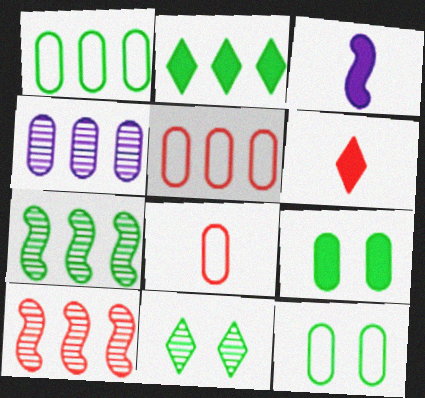[[1, 2, 7], 
[3, 5, 11], 
[4, 8, 9]]